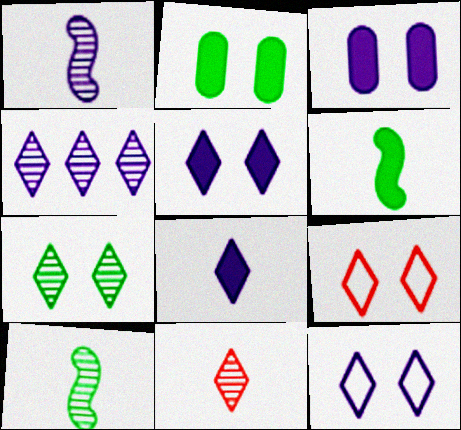[[4, 7, 11], 
[4, 8, 12], 
[5, 7, 9]]